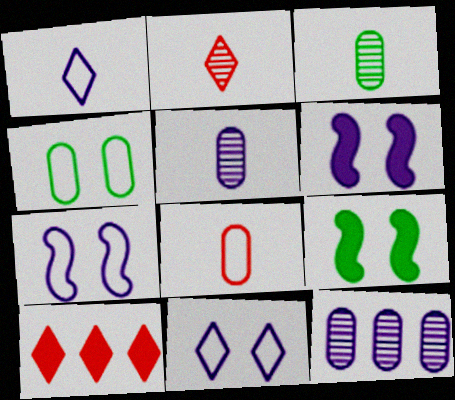[[1, 6, 12], 
[3, 7, 10]]